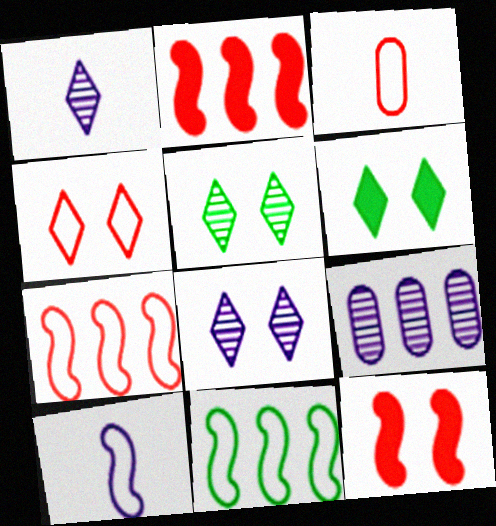[[3, 4, 7], 
[4, 6, 8]]